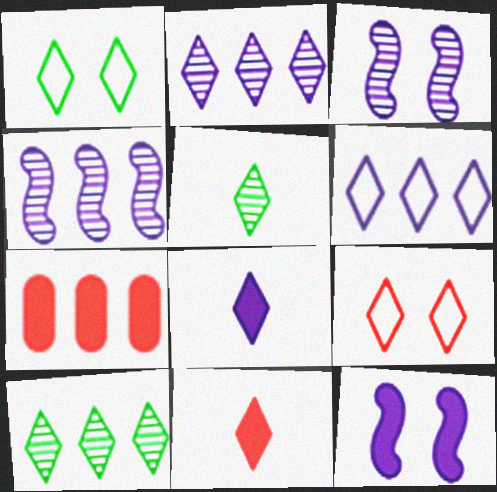[[1, 2, 11], 
[8, 9, 10]]